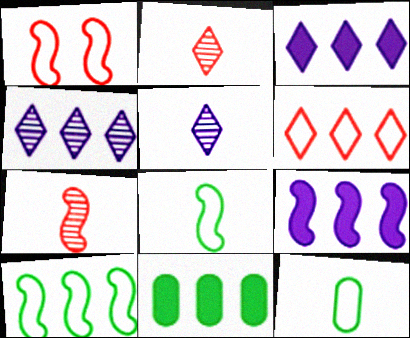[[1, 5, 11]]